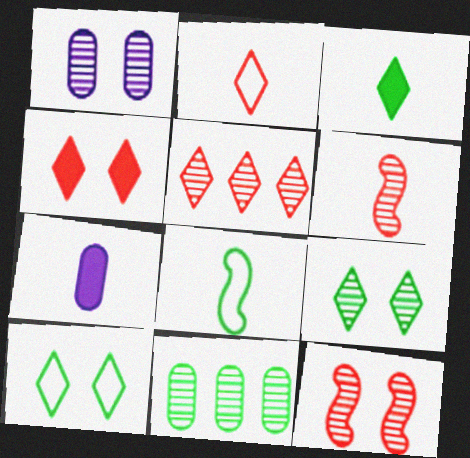[[1, 9, 12], 
[2, 4, 5]]